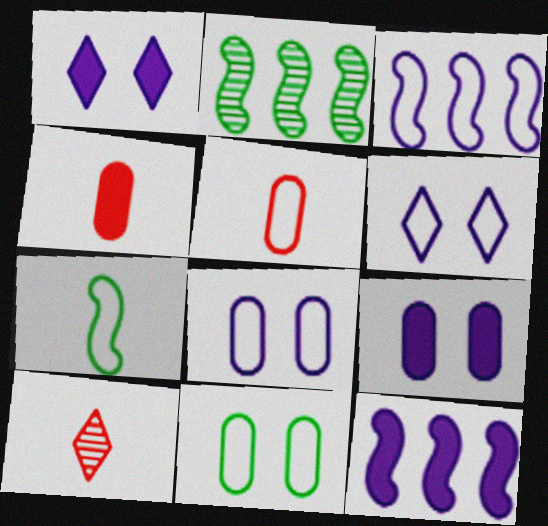[[1, 2, 5], 
[2, 4, 6], 
[10, 11, 12]]